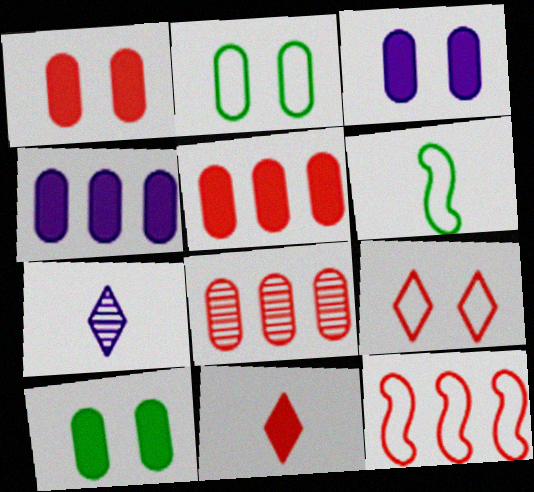[[1, 3, 10], 
[7, 10, 12]]